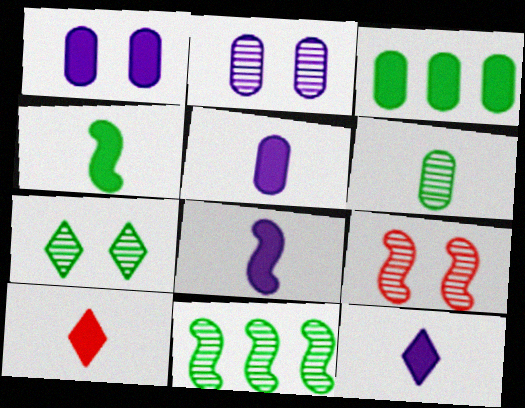[[2, 7, 9], 
[4, 5, 10], 
[5, 8, 12], 
[6, 7, 11]]